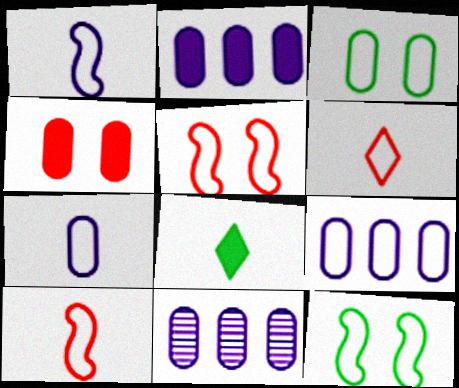[[2, 9, 11], 
[5, 8, 11], 
[6, 9, 12]]